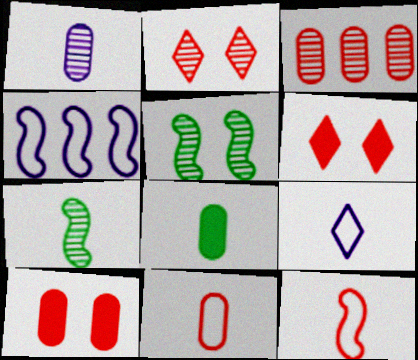[[1, 8, 11], 
[2, 4, 8], 
[3, 6, 12], 
[3, 10, 11]]